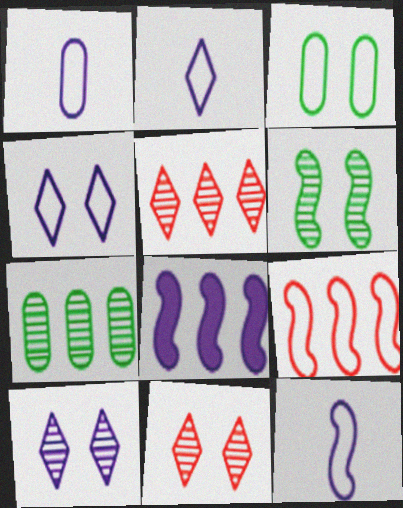[[1, 2, 12], 
[1, 8, 10], 
[2, 3, 9]]